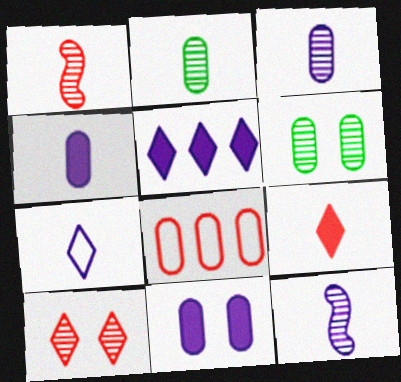[[2, 8, 11], 
[4, 6, 8], 
[4, 7, 12]]